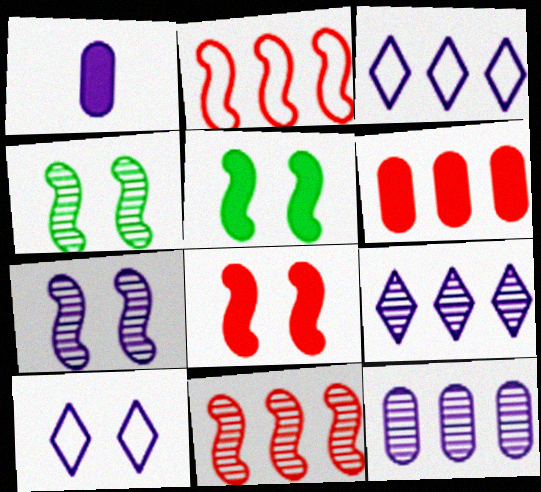[[1, 3, 7]]